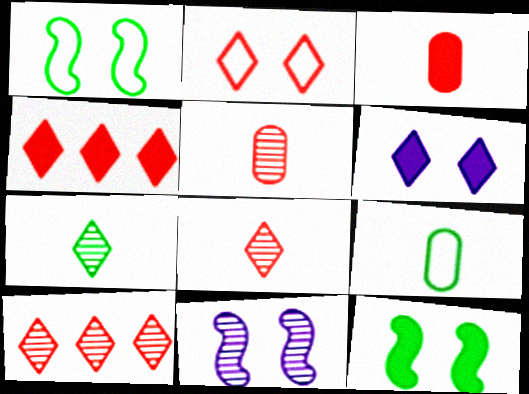[[2, 4, 8], 
[4, 9, 11]]